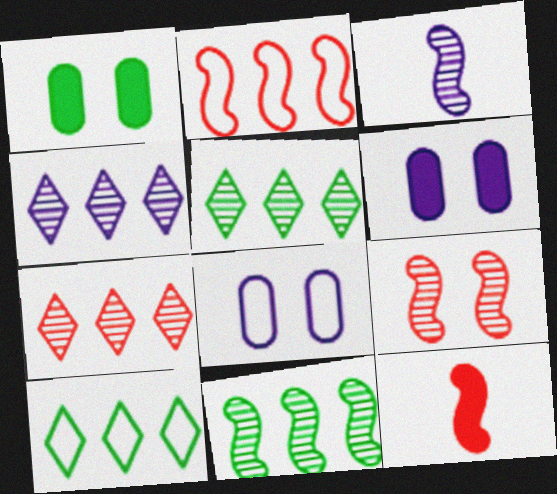[[2, 9, 12], 
[3, 9, 11], 
[4, 5, 7], 
[5, 8, 12]]